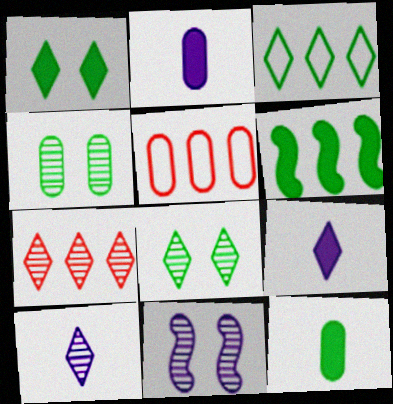[[1, 6, 12], 
[2, 4, 5], 
[7, 8, 10]]